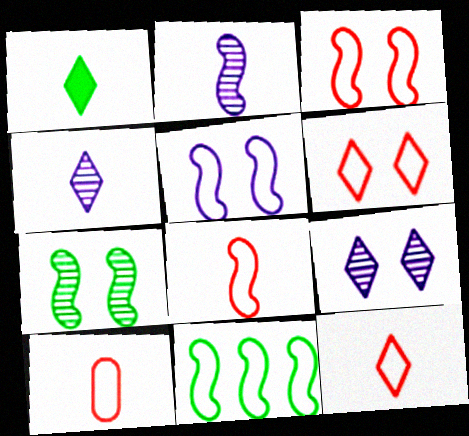[[1, 2, 10], 
[1, 4, 12], 
[5, 8, 11], 
[8, 10, 12]]